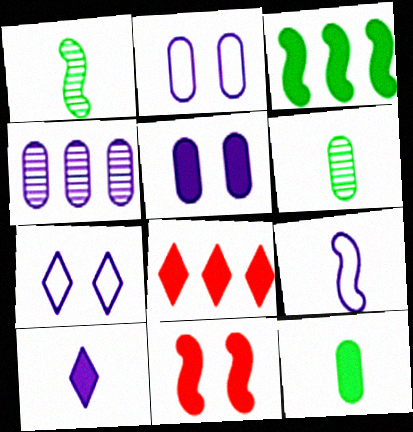[[1, 2, 8]]